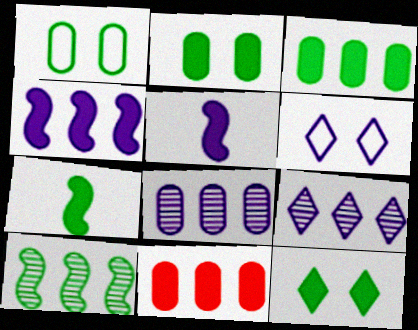[[3, 7, 12], 
[5, 6, 8], 
[5, 11, 12]]